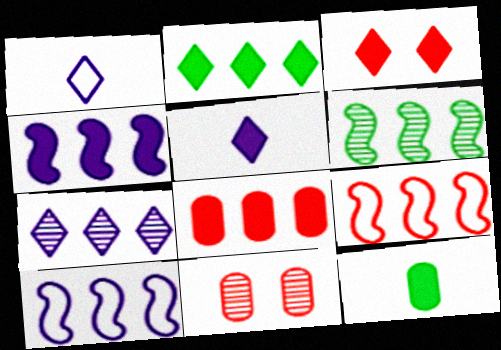[[2, 3, 5], 
[2, 4, 8], 
[3, 4, 12], 
[4, 6, 9]]